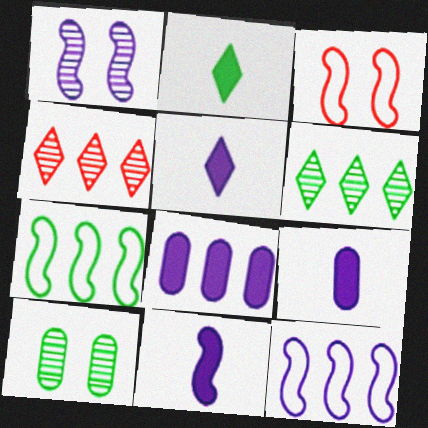[[1, 11, 12], 
[2, 7, 10], 
[3, 6, 9], 
[4, 7, 8], 
[5, 9, 11]]